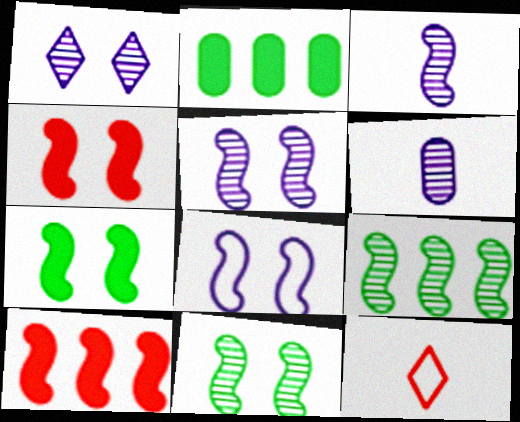[[2, 5, 12], 
[4, 8, 11]]